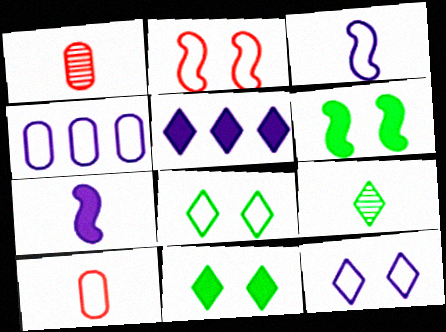[[3, 4, 12], 
[7, 9, 10]]